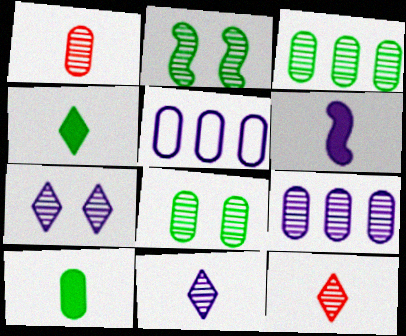[[1, 8, 9], 
[2, 9, 12], 
[5, 6, 7]]